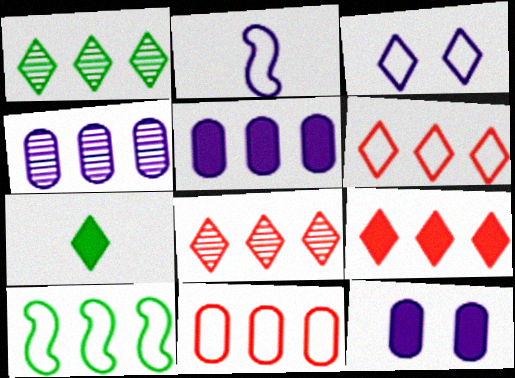[[3, 7, 8], 
[4, 9, 10], 
[5, 8, 10], 
[6, 8, 9]]